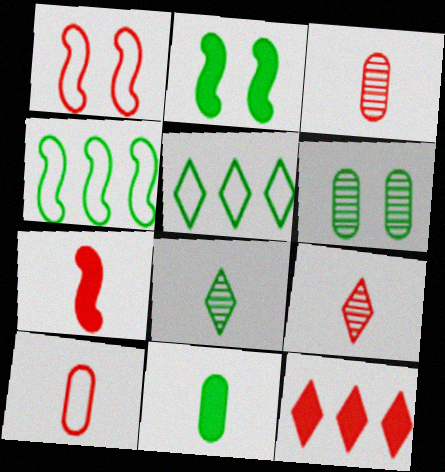[[1, 3, 12], 
[7, 9, 10]]